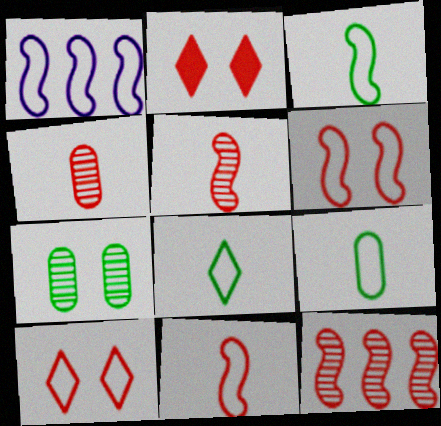[[1, 3, 6], 
[1, 9, 10], 
[3, 8, 9]]